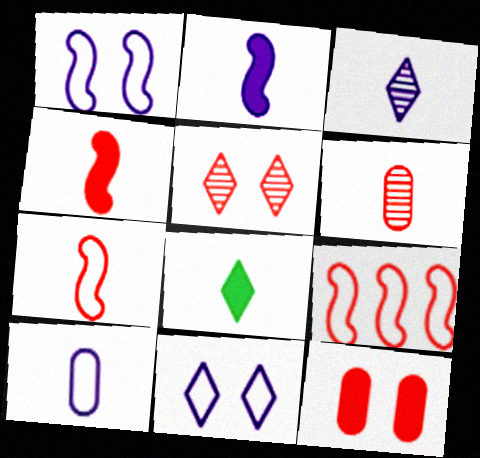[[2, 3, 10]]